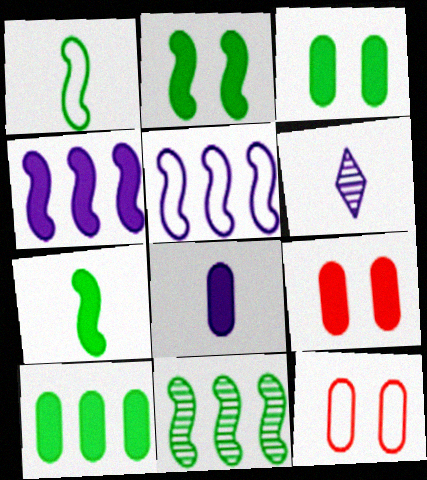[[1, 2, 11], 
[8, 9, 10]]